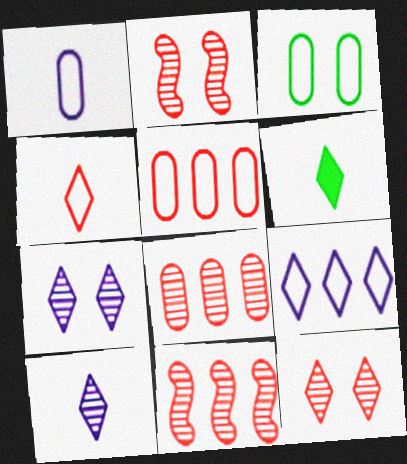[[1, 3, 5], 
[4, 6, 10], 
[6, 9, 12]]